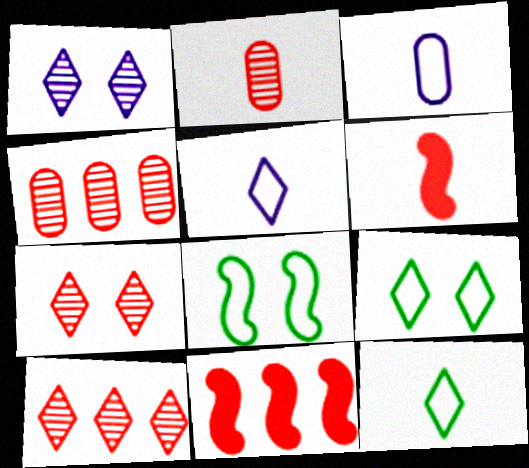[]